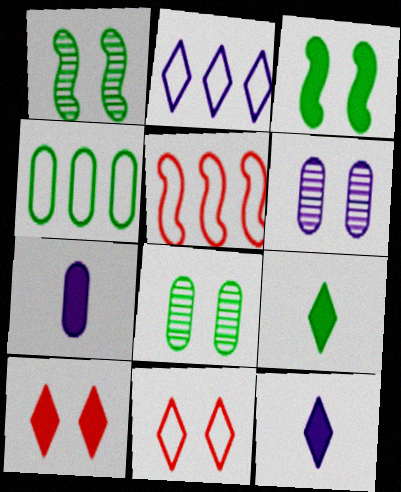[[1, 4, 9], 
[2, 4, 5], 
[3, 6, 11], 
[5, 6, 9], 
[5, 8, 12]]